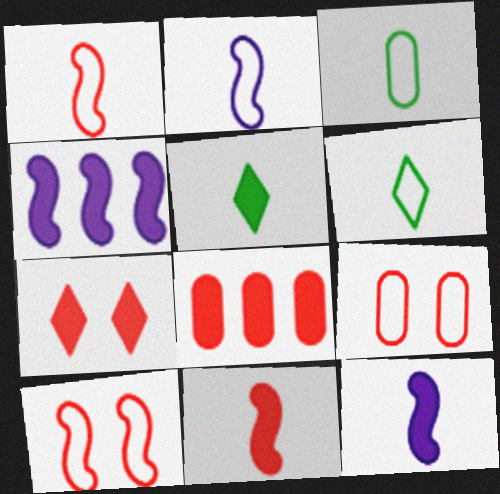[[7, 8, 11]]